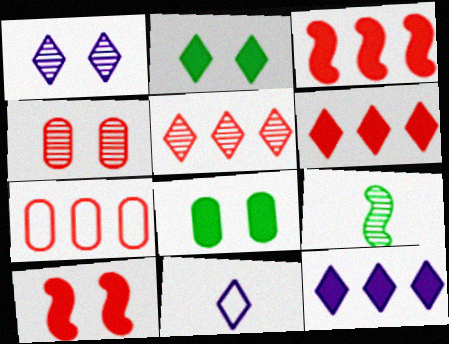[[1, 11, 12], 
[2, 5, 11], 
[3, 5, 7]]